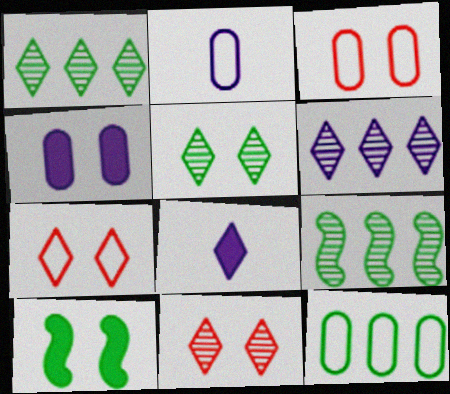[[1, 7, 8], 
[2, 3, 12], 
[3, 8, 9]]